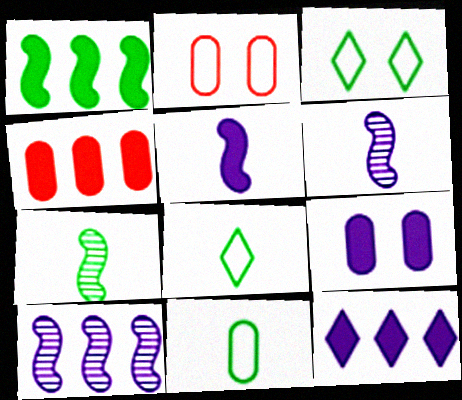[[1, 4, 12], 
[2, 7, 12], 
[3, 4, 6], 
[5, 9, 12]]